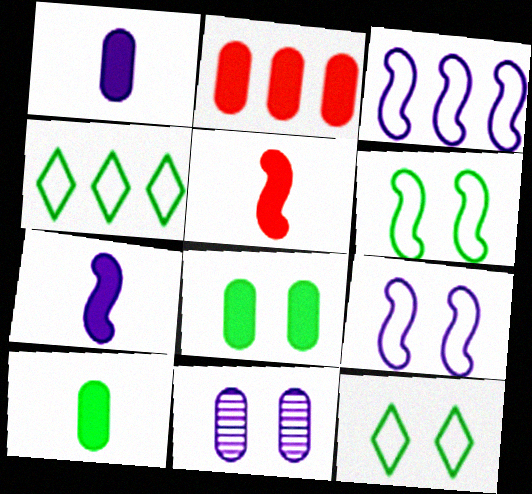[[1, 2, 8], 
[4, 5, 11]]